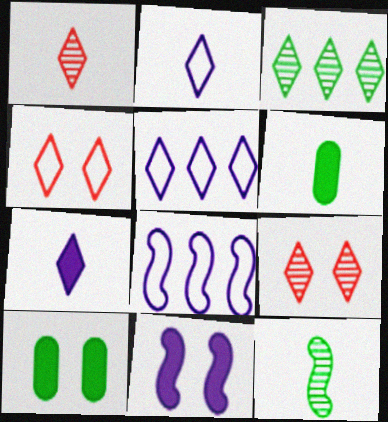[[1, 8, 10], 
[3, 4, 7], 
[6, 8, 9]]